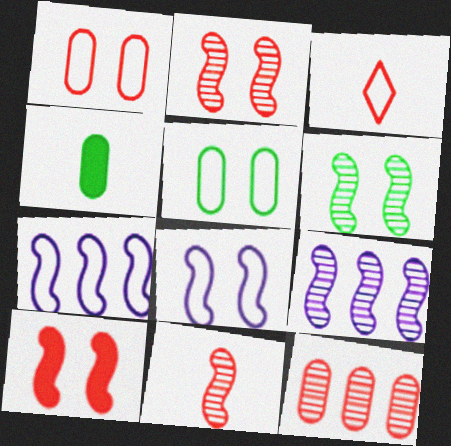[[3, 5, 7], 
[3, 10, 12], 
[6, 8, 10], 
[6, 9, 11]]